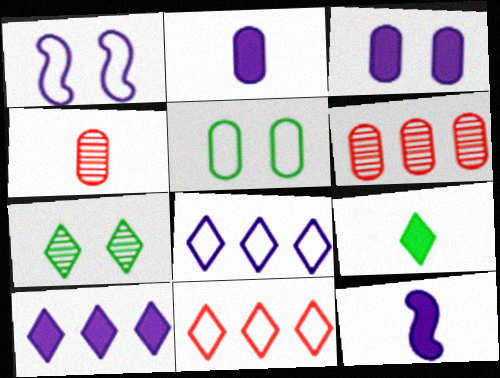[[1, 6, 9], 
[2, 5, 6], 
[3, 10, 12]]